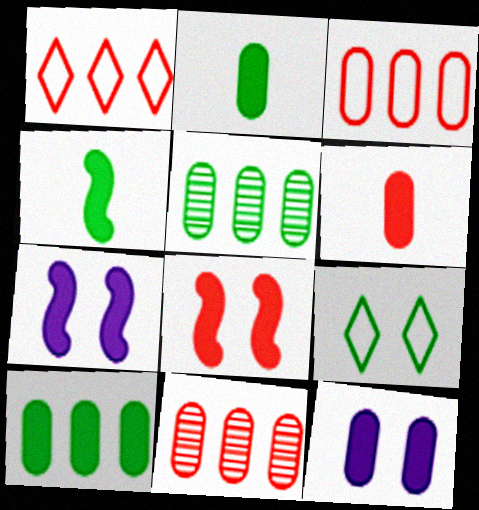[[4, 5, 9], 
[6, 10, 12]]